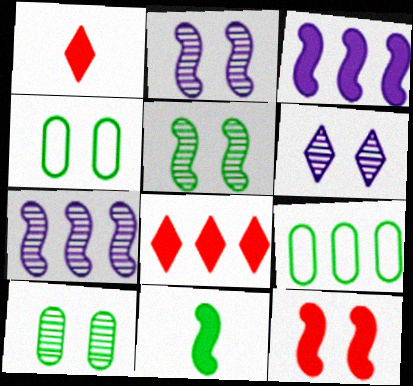[[1, 2, 9], 
[1, 4, 7], 
[3, 11, 12], 
[4, 6, 12], 
[7, 8, 9]]